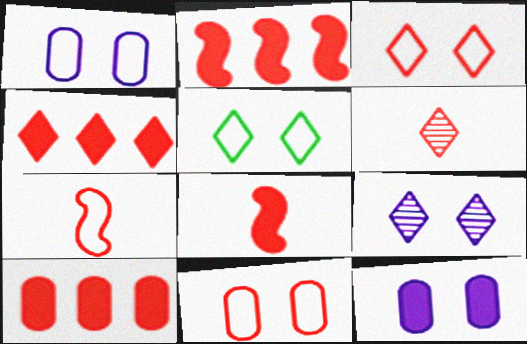[[2, 4, 10], 
[2, 6, 11], 
[3, 4, 6]]